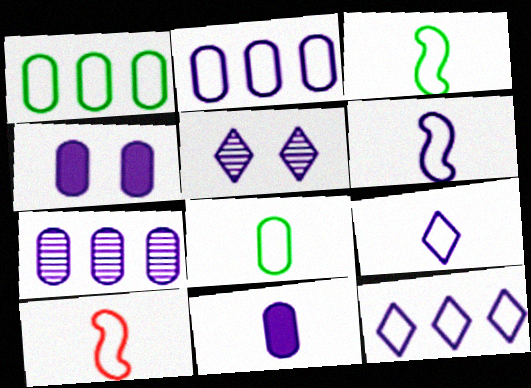[[3, 6, 10], 
[8, 9, 10]]